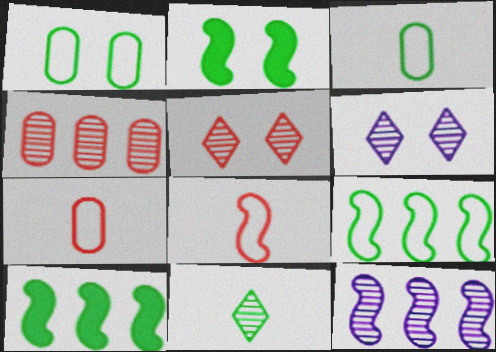[[1, 10, 11], 
[2, 8, 12], 
[6, 7, 10]]